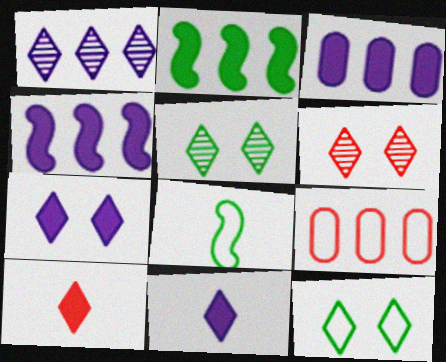[[1, 2, 9], 
[1, 10, 12], 
[3, 6, 8], 
[6, 7, 12]]